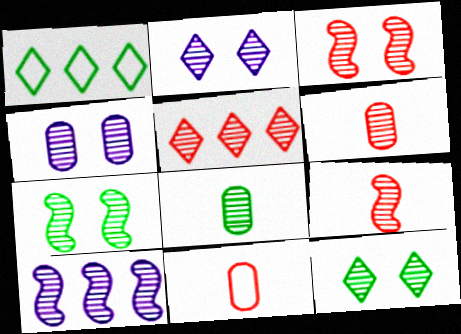[[3, 4, 12], 
[3, 5, 6], 
[6, 10, 12], 
[7, 9, 10]]